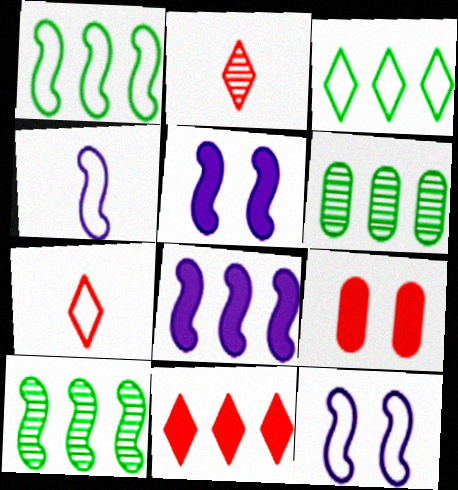[[5, 6, 7]]